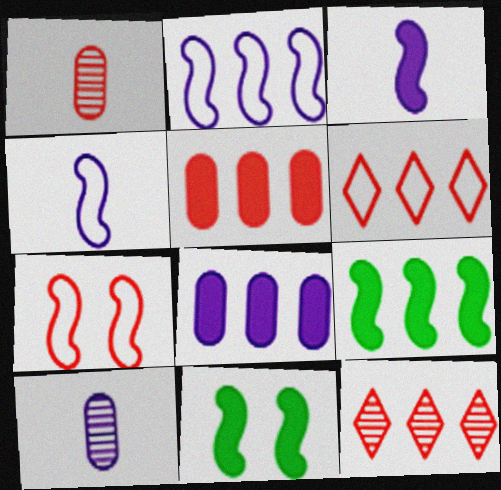[[6, 10, 11]]